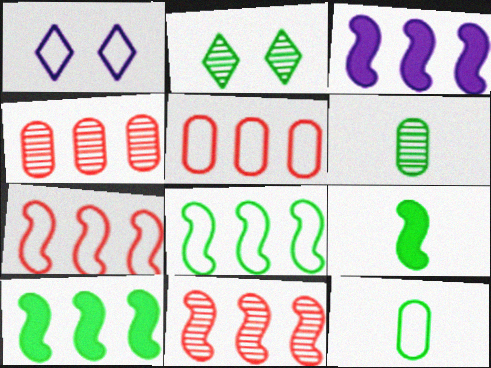[[1, 4, 9], 
[1, 7, 12], 
[2, 10, 12], 
[3, 8, 11]]